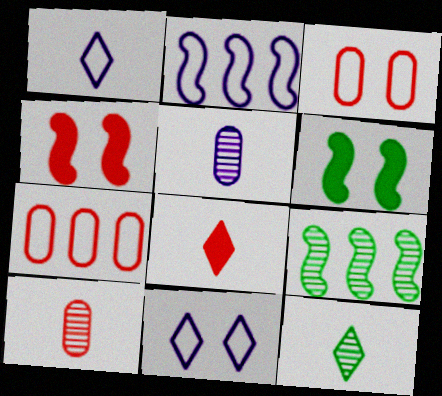[[1, 8, 12]]